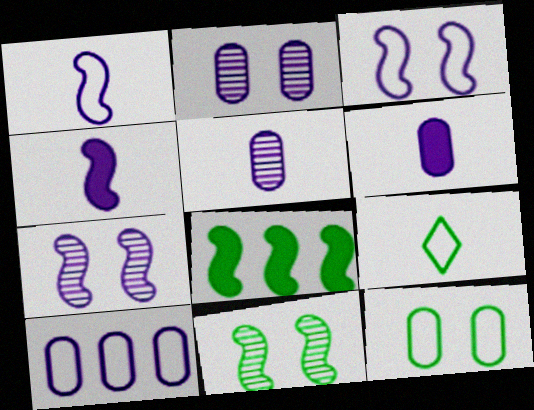[[2, 6, 10]]